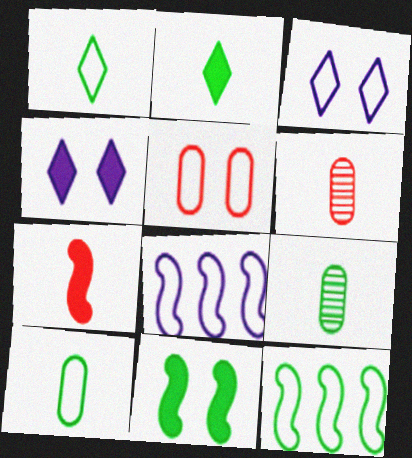[[1, 5, 8], 
[4, 6, 12]]